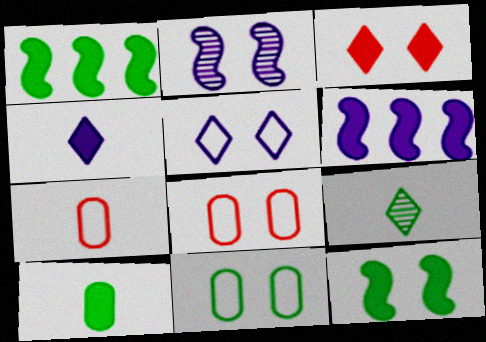[[1, 9, 11], 
[2, 3, 11], 
[3, 6, 10], 
[6, 8, 9]]